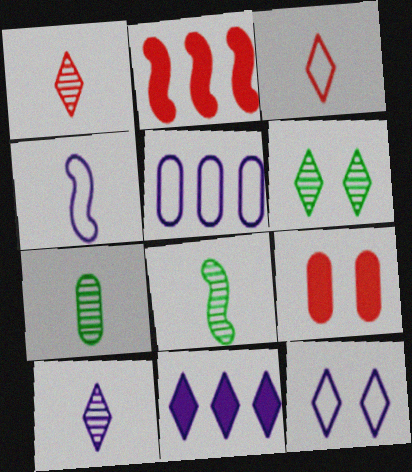[[2, 7, 12], 
[3, 6, 11], 
[4, 5, 12], 
[5, 7, 9], 
[10, 11, 12]]